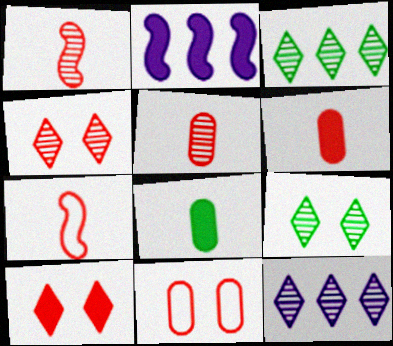[[2, 8, 10]]